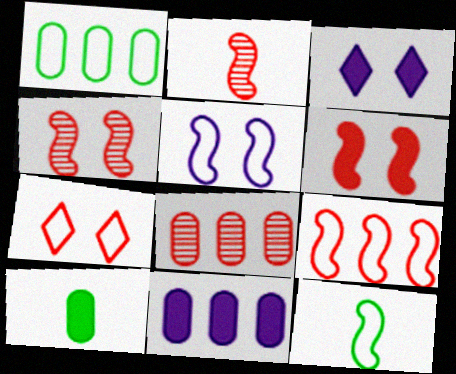[[1, 2, 3], 
[1, 8, 11], 
[2, 6, 9], 
[3, 8, 12], 
[5, 9, 12]]